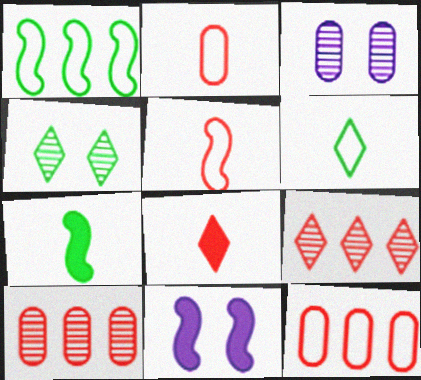[[1, 3, 8], 
[6, 10, 11]]